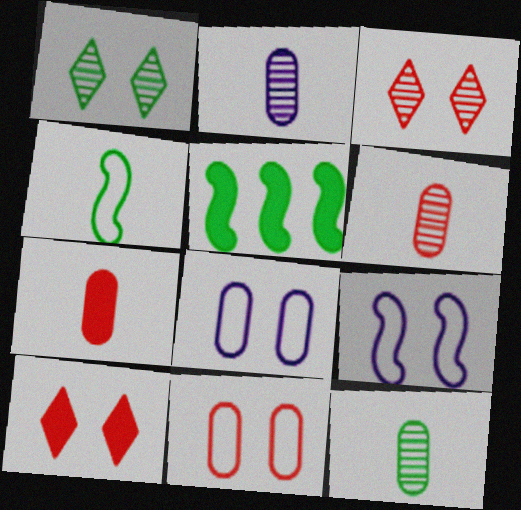[[2, 6, 12]]